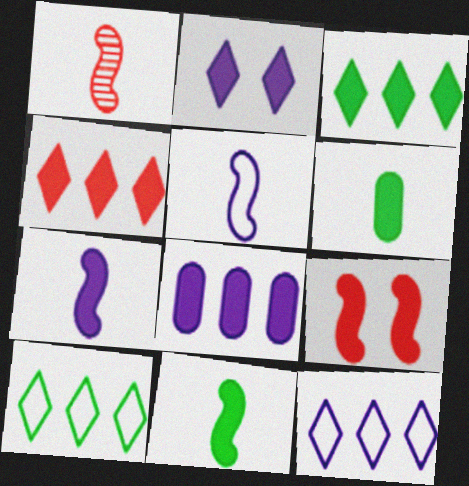[[1, 5, 11], 
[2, 7, 8]]